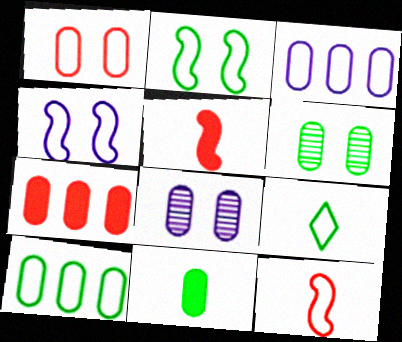[[2, 9, 10], 
[6, 10, 11]]